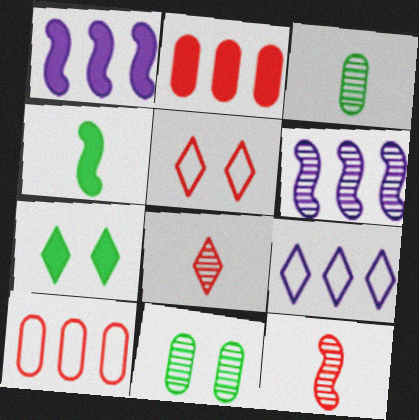[[1, 3, 5], 
[2, 5, 12], 
[6, 8, 11], 
[7, 8, 9]]